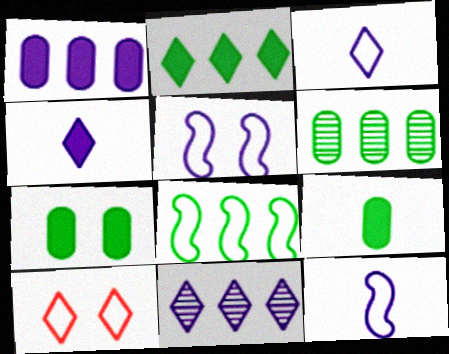[[2, 6, 8]]